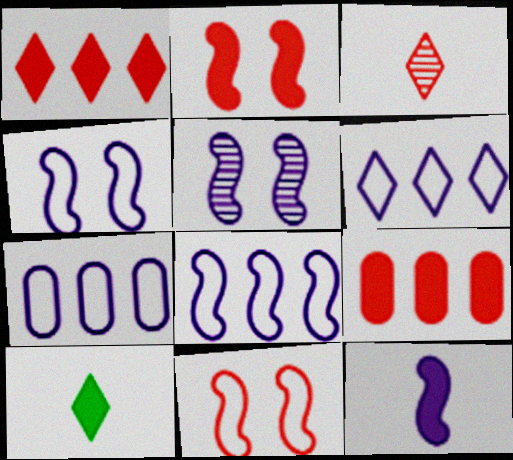[[3, 9, 11], 
[5, 8, 12], 
[6, 7, 8]]